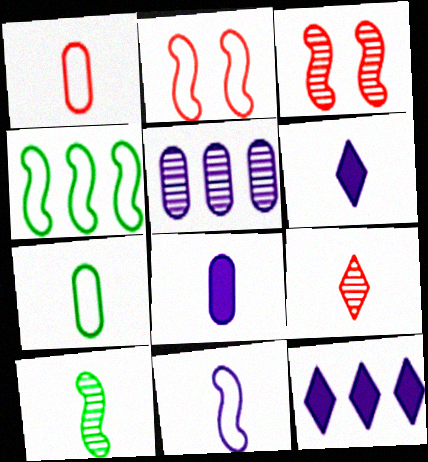[[1, 6, 10], 
[2, 4, 11], 
[3, 7, 12]]